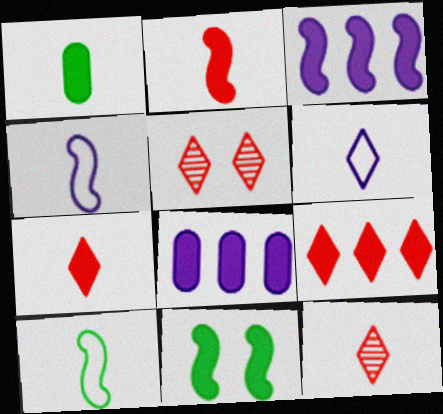[[1, 4, 12], 
[2, 3, 11], 
[5, 8, 10], 
[7, 8, 11]]